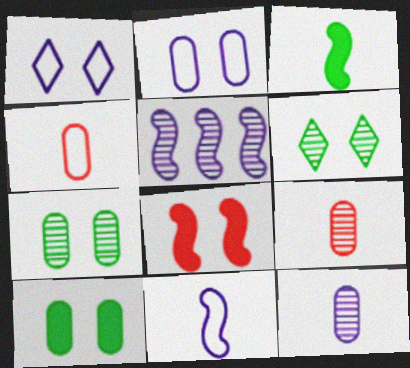[[1, 7, 8], 
[2, 6, 8], 
[5, 6, 9]]